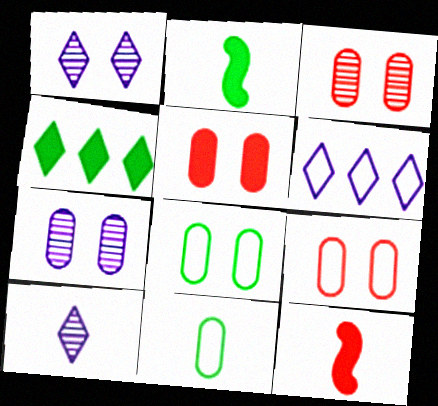[[2, 3, 6], 
[3, 5, 9], 
[5, 7, 8], 
[10, 11, 12]]